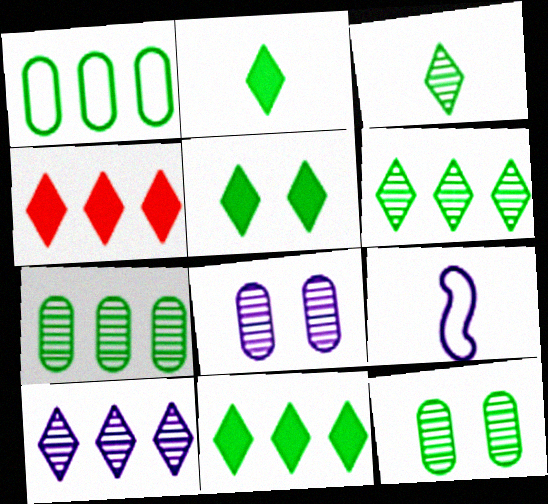[[2, 5, 11], 
[4, 9, 12]]